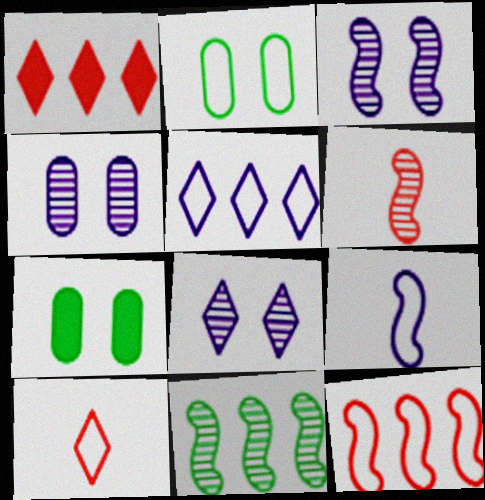[[3, 4, 8], 
[3, 6, 11], 
[5, 6, 7]]